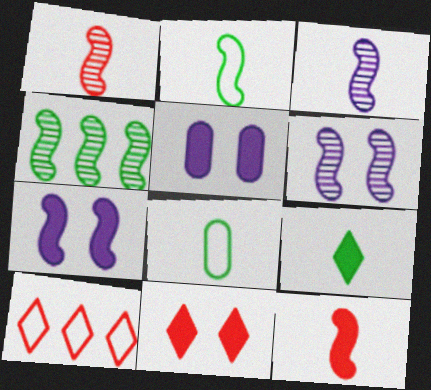[[1, 4, 6], 
[2, 3, 12]]